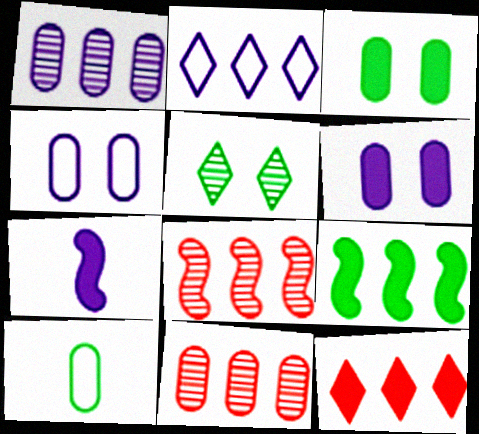[[2, 9, 11], 
[3, 7, 12], 
[5, 9, 10], 
[6, 10, 11]]